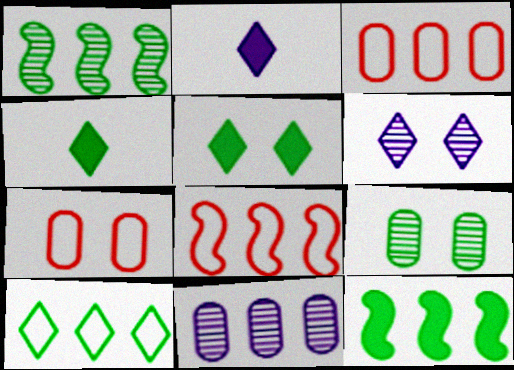[[1, 2, 7], 
[2, 8, 9]]